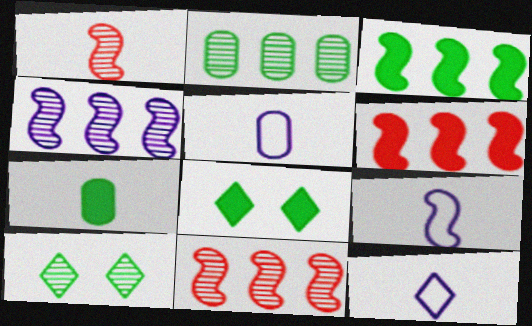[[1, 7, 12], 
[3, 7, 8], 
[5, 6, 10], 
[5, 8, 11], 
[5, 9, 12]]